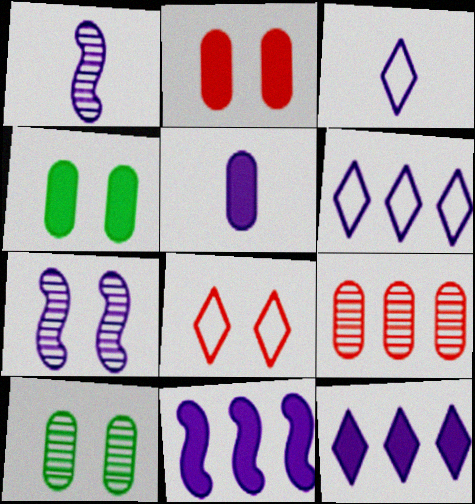[[1, 3, 5], 
[4, 7, 8], 
[5, 6, 7]]